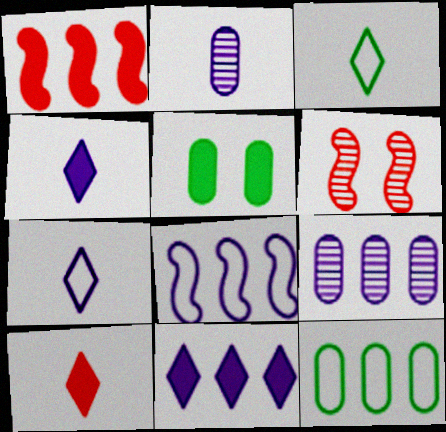[[1, 4, 5], 
[4, 6, 12], 
[8, 9, 11]]